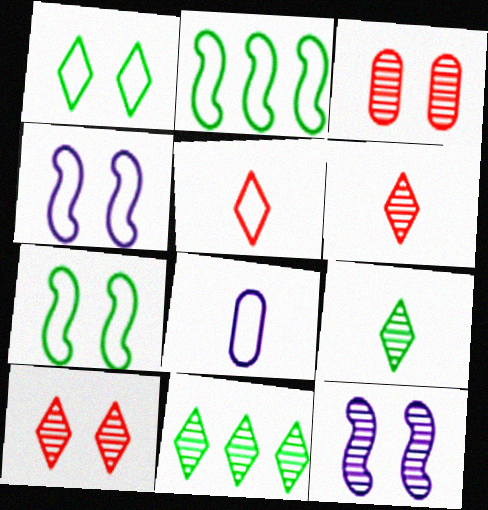[]